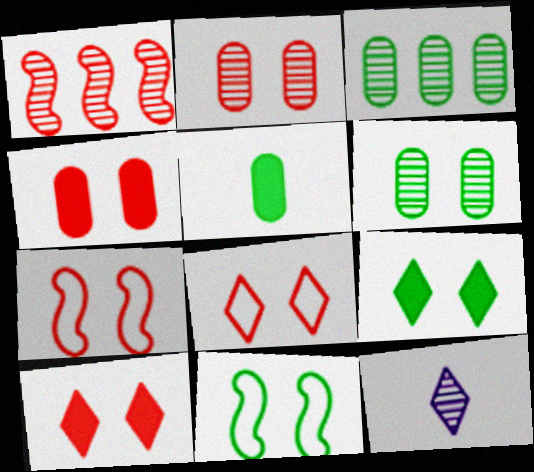[[1, 6, 12], 
[2, 7, 10], 
[6, 9, 11]]